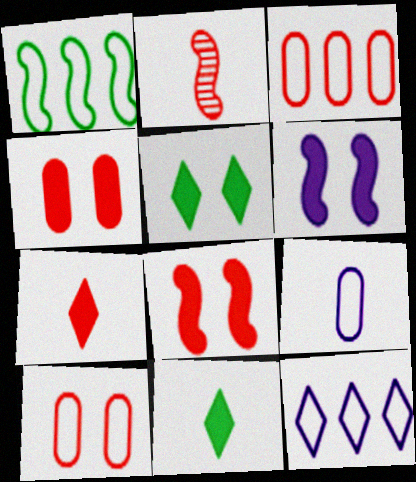[[1, 2, 6], 
[1, 3, 12], 
[2, 9, 11], 
[4, 5, 6]]